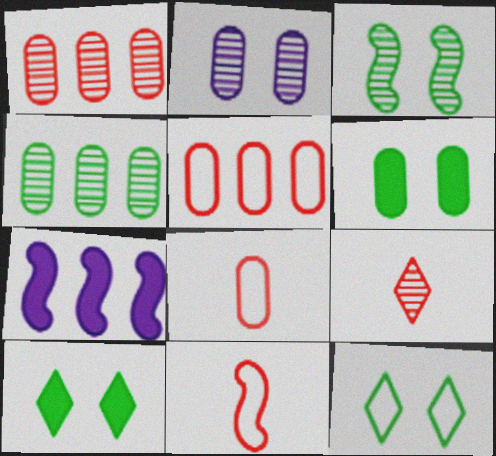[[3, 6, 12], 
[3, 7, 11]]